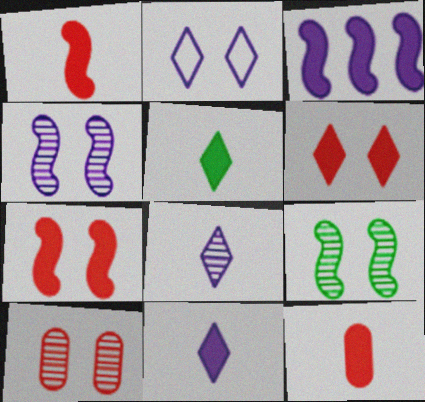[]